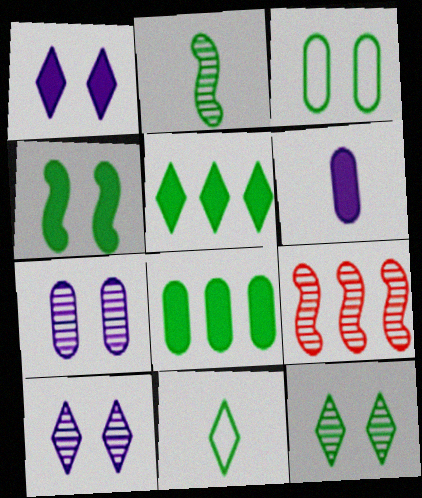[[2, 3, 5], 
[3, 4, 12], 
[5, 11, 12]]